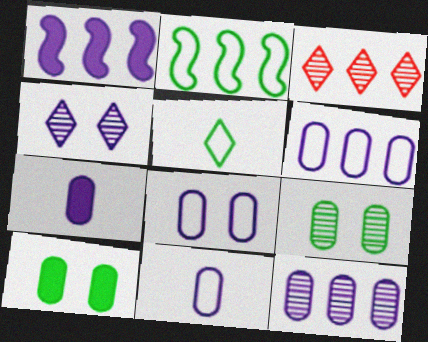[[1, 4, 11], 
[6, 8, 11], 
[7, 8, 12]]